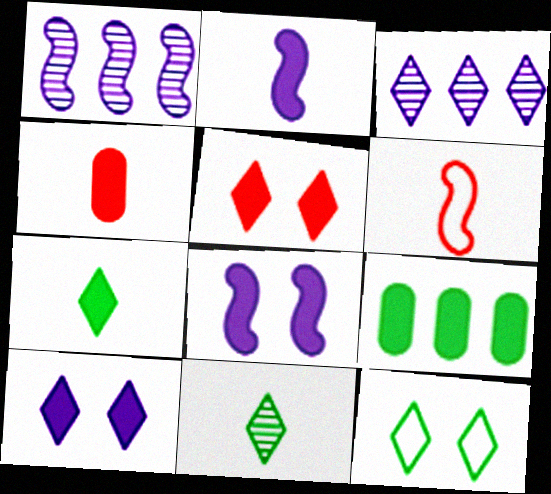[[1, 4, 12], 
[2, 4, 7], 
[2, 5, 9]]